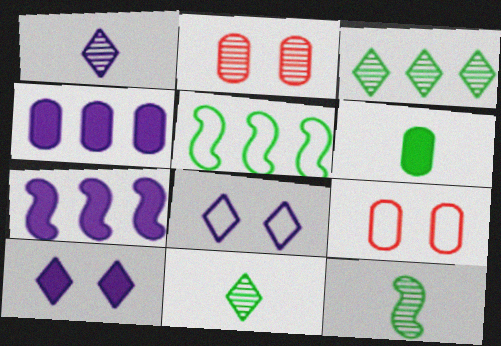[[7, 9, 11]]